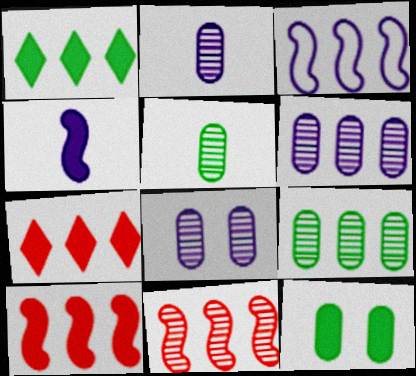[[2, 6, 8], 
[3, 7, 9], 
[4, 7, 12]]